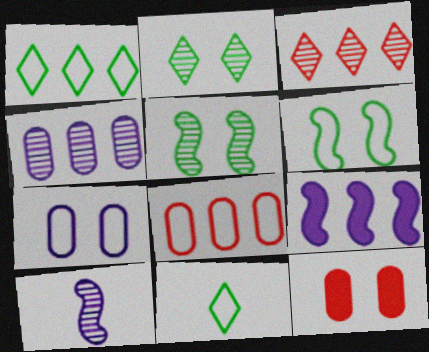[[1, 10, 12]]